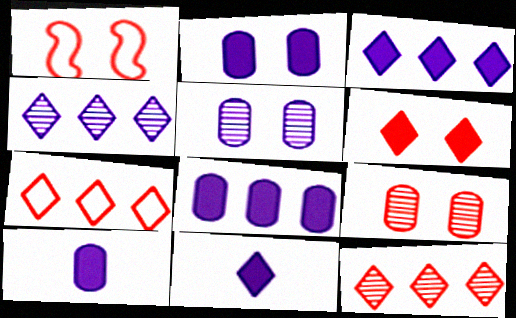[[1, 6, 9], 
[2, 8, 10]]